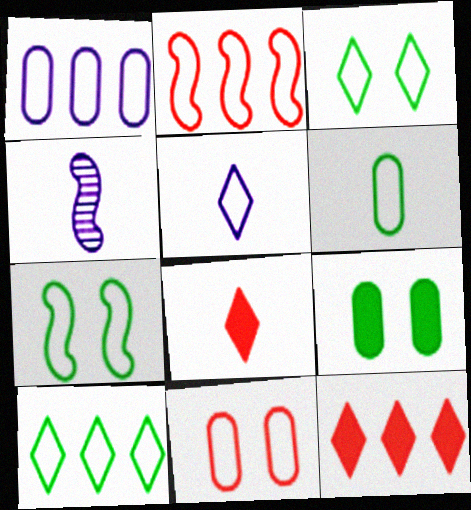[[1, 2, 10], 
[1, 6, 11], 
[4, 6, 8], 
[6, 7, 10]]